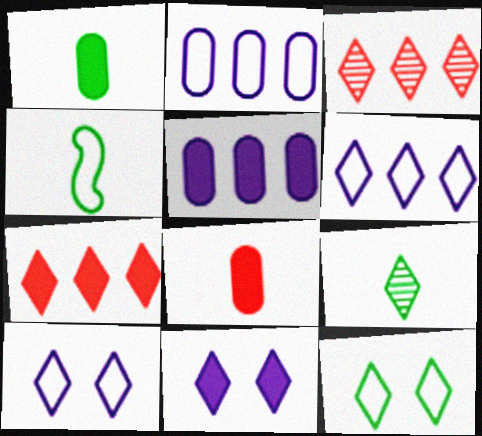[[1, 4, 9], 
[7, 9, 10]]